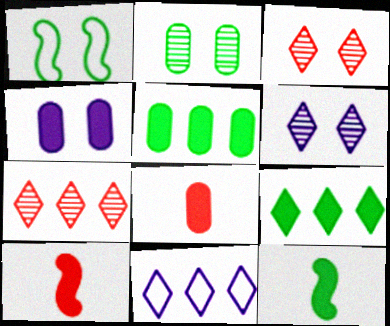[[1, 3, 4], 
[2, 10, 11], 
[4, 5, 8], 
[4, 9, 10], 
[7, 9, 11]]